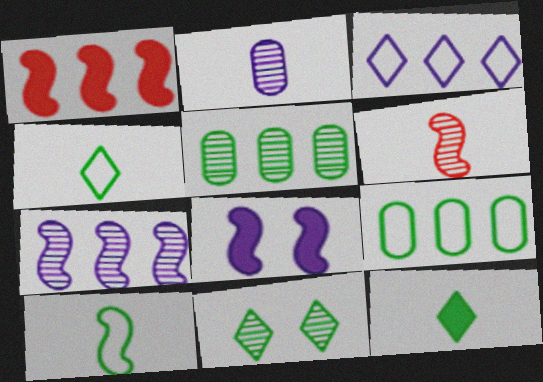[[1, 3, 5], 
[2, 3, 8]]